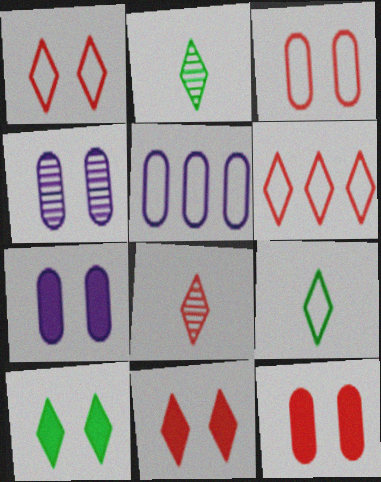[[6, 8, 11]]